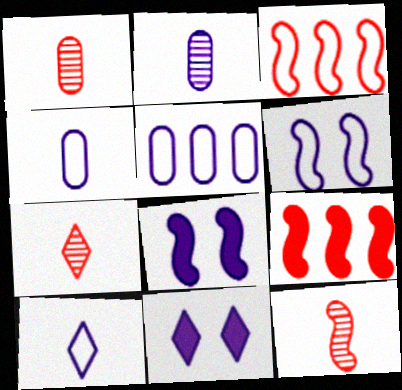[[1, 7, 12], 
[5, 6, 10]]